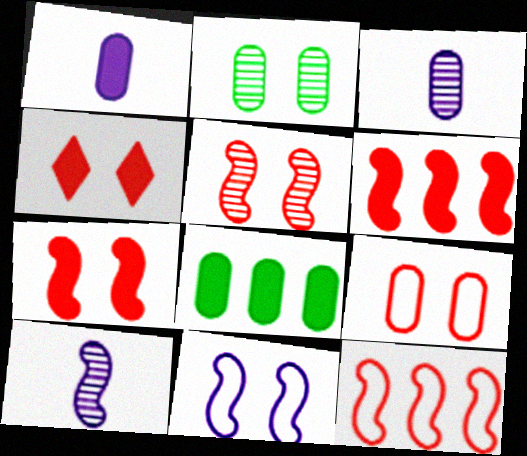[[2, 4, 11], 
[3, 8, 9], 
[4, 5, 9]]